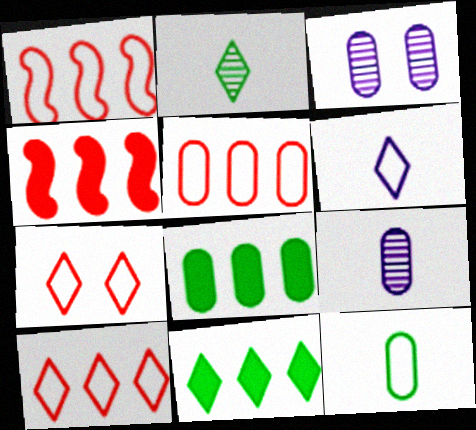[[1, 5, 10]]